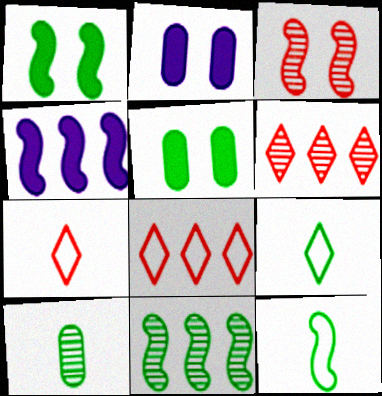[[1, 11, 12], 
[2, 6, 12], 
[2, 7, 11], 
[3, 4, 12], 
[5, 9, 11]]